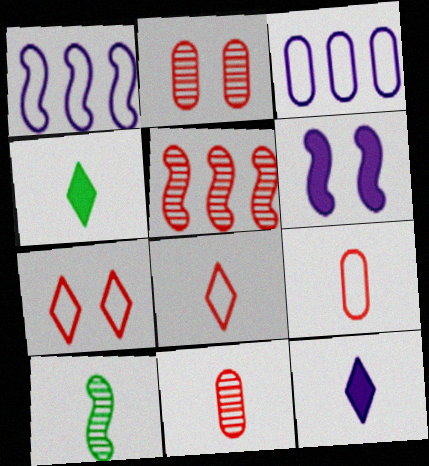[[1, 2, 4], 
[9, 10, 12]]